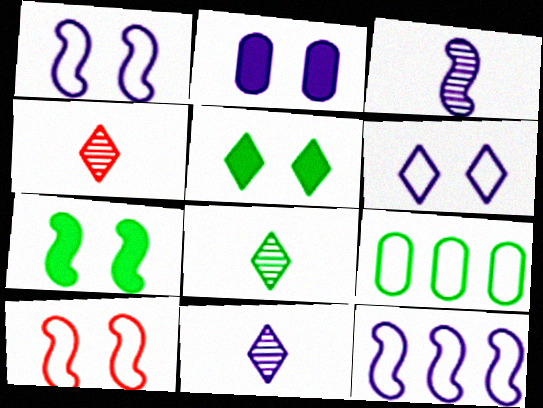[[2, 11, 12], 
[4, 8, 11], 
[7, 8, 9]]